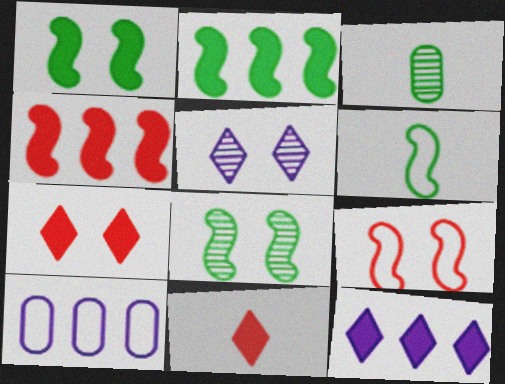[[2, 6, 8], 
[3, 9, 12], 
[8, 10, 11]]